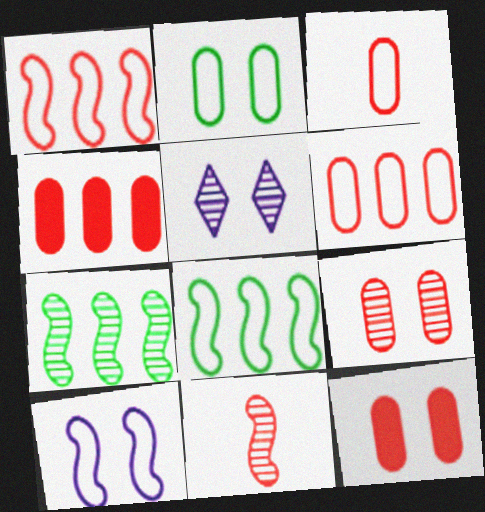[[3, 4, 9]]